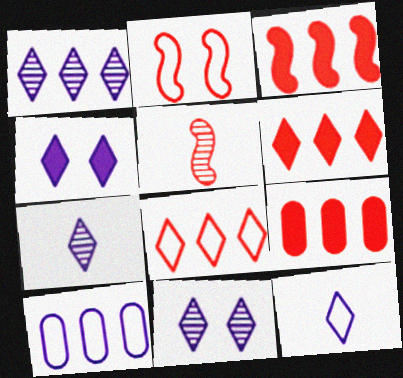[[1, 4, 12], 
[1, 7, 11], 
[2, 3, 5], 
[3, 6, 9]]